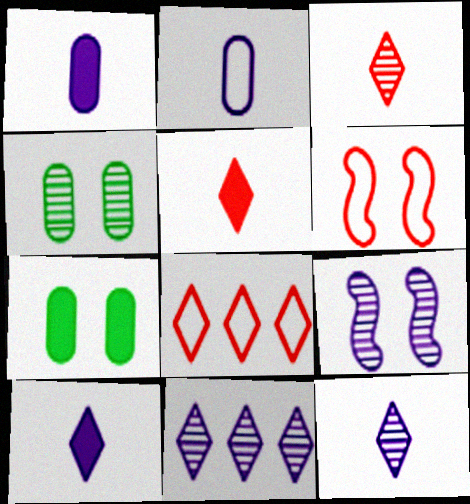[]